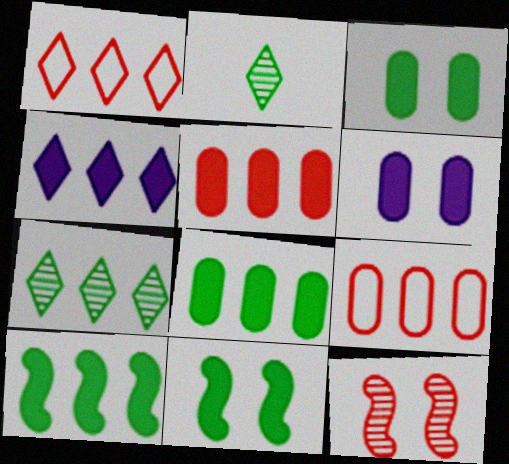[[1, 4, 7], 
[4, 5, 10]]